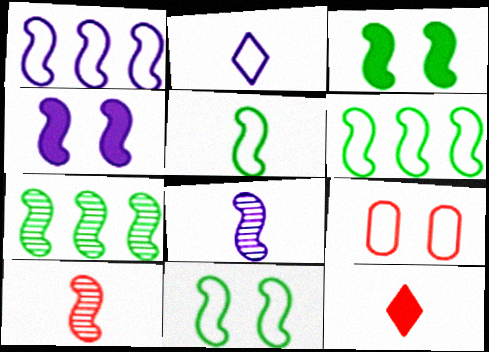[[1, 3, 10], 
[1, 4, 8], 
[2, 6, 9], 
[3, 5, 7], 
[4, 6, 10], 
[5, 6, 11]]